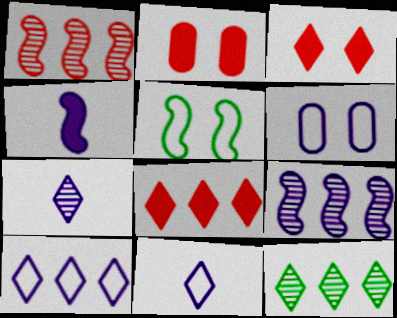[[1, 4, 5], 
[3, 11, 12], 
[8, 10, 12]]